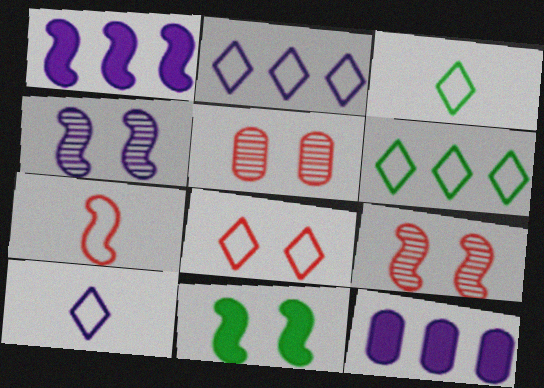[[1, 3, 5], 
[2, 3, 8], 
[3, 9, 12], 
[4, 10, 12], 
[6, 8, 10]]